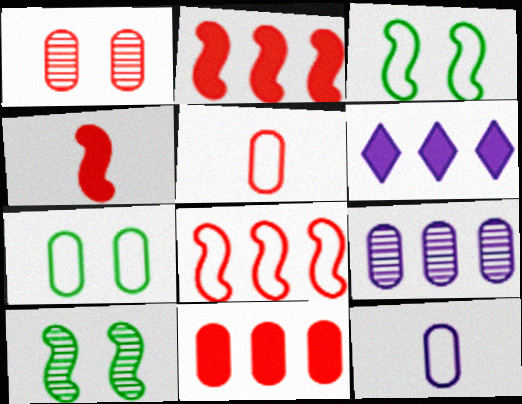[[1, 5, 11], 
[5, 6, 10]]